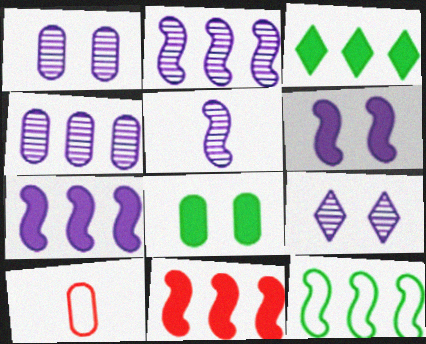[[2, 11, 12], 
[4, 5, 9], 
[4, 8, 10]]